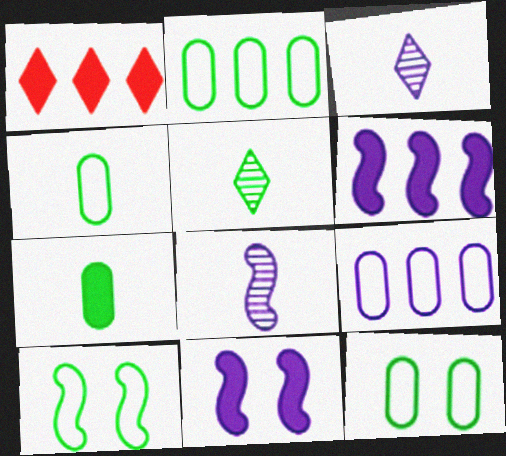[[1, 7, 11], 
[1, 8, 12], 
[2, 4, 12], 
[3, 9, 11]]